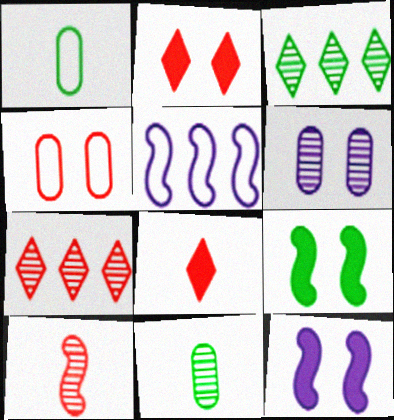[[1, 3, 9], 
[1, 7, 12], 
[2, 5, 11], 
[3, 6, 10], 
[5, 9, 10]]